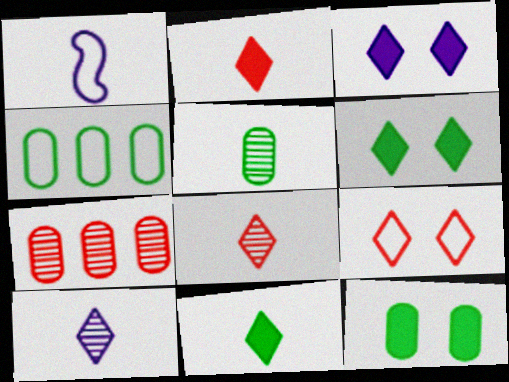[[1, 2, 5], 
[1, 4, 9], 
[1, 6, 7], 
[4, 5, 12]]